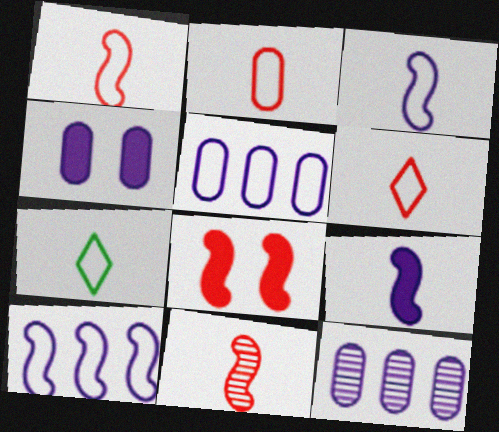[[1, 2, 6], 
[2, 3, 7], 
[7, 8, 12]]